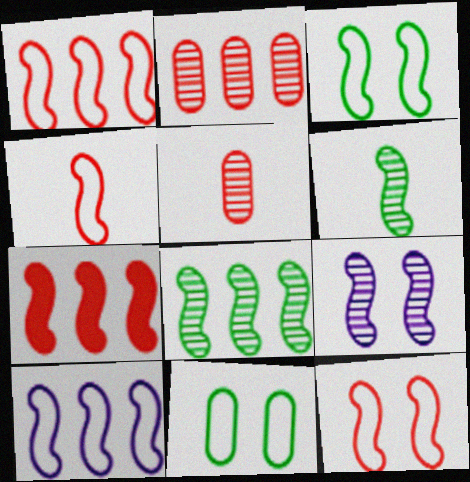[[1, 4, 12], 
[3, 4, 10], 
[7, 8, 10]]